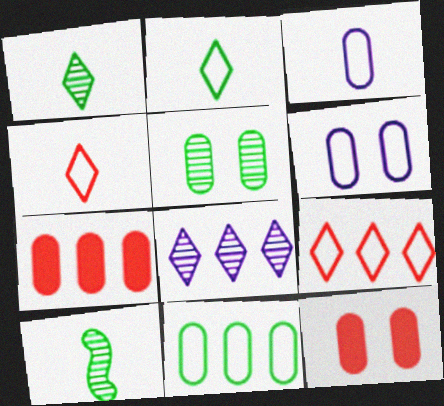[[3, 5, 7], 
[5, 6, 12]]